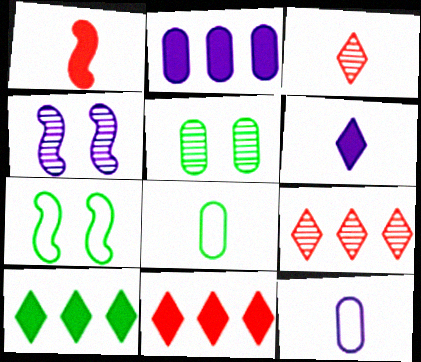[[2, 3, 7], 
[4, 8, 11]]